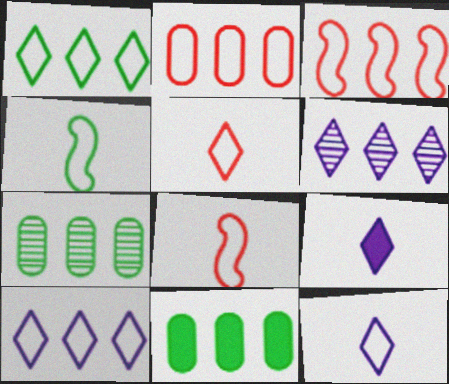[[3, 6, 11]]